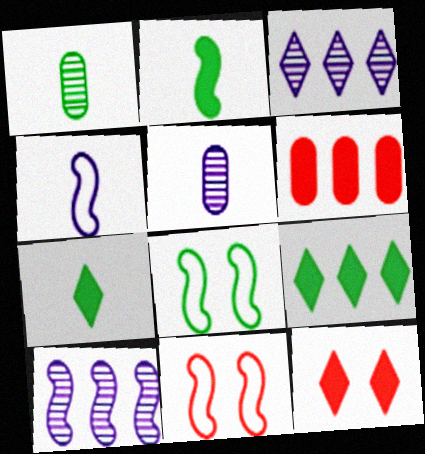[[1, 8, 9], 
[2, 10, 11], 
[5, 9, 11]]